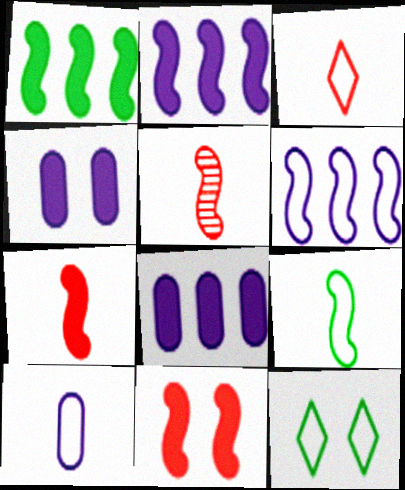[[3, 9, 10], 
[5, 8, 12]]